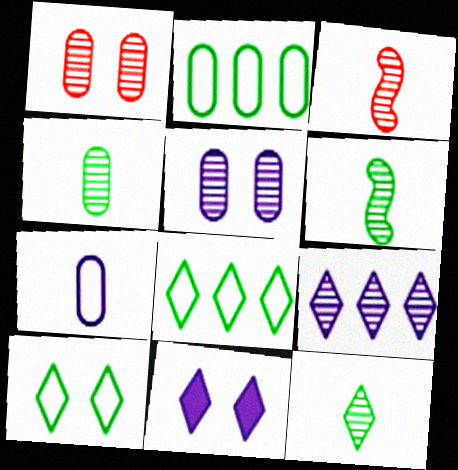[[1, 6, 9], 
[2, 3, 11], 
[4, 6, 12]]